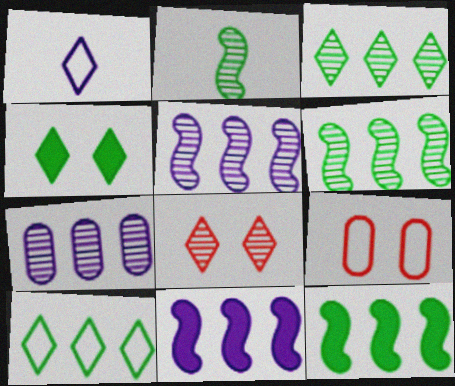[[2, 7, 8]]